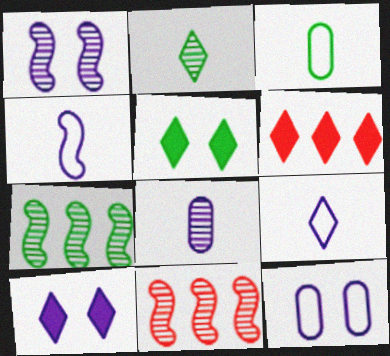[[1, 3, 6], 
[1, 10, 12], 
[3, 5, 7], 
[3, 10, 11]]